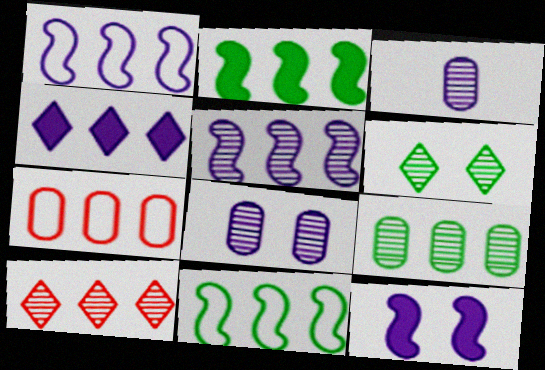[[5, 9, 10]]